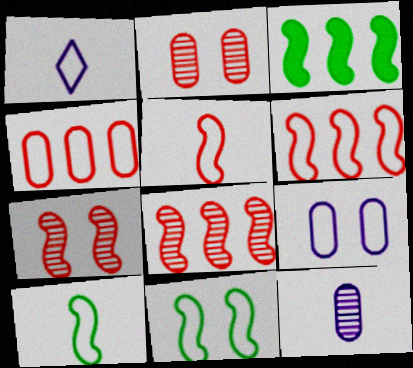[[1, 2, 3], 
[1, 4, 11]]